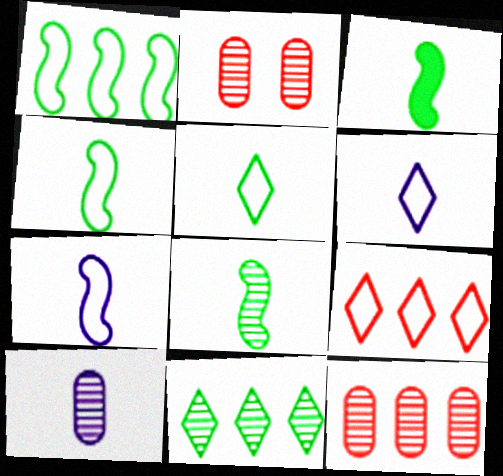[[3, 4, 8]]